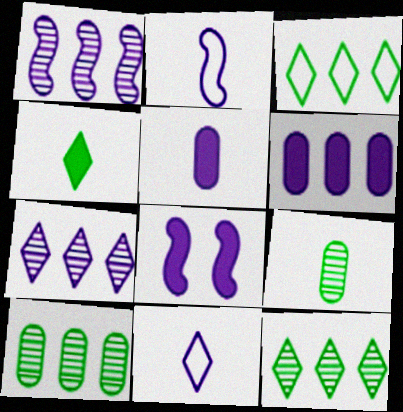[[1, 2, 8]]